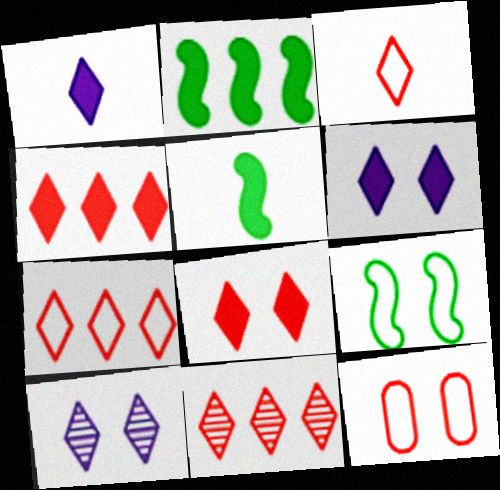[[3, 8, 11], 
[4, 7, 11]]